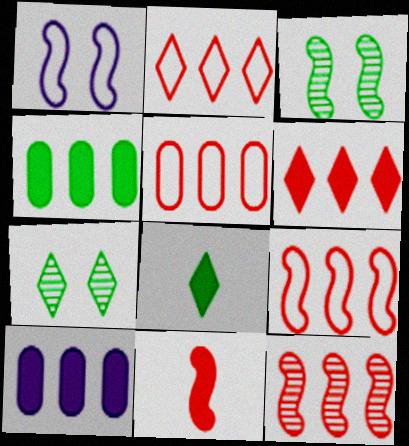[[2, 5, 9], 
[5, 6, 12]]